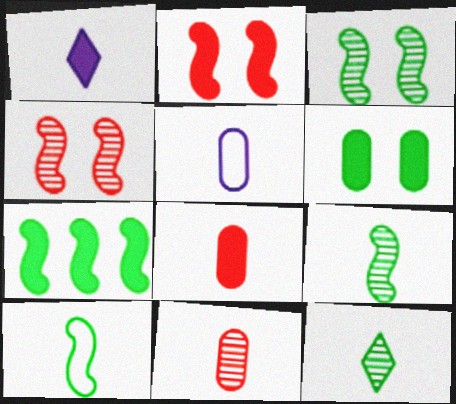[[1, 10, 11], 
[3, 7, 10]]